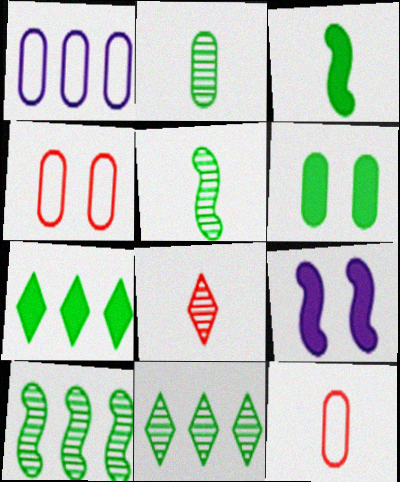[[3, 6, 7], 
[9, 11, 12]]